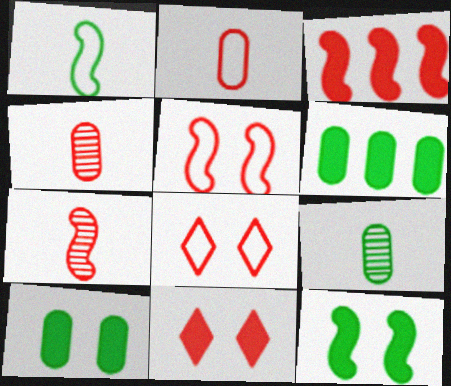[[3, 4, 8], 
[3, 5, 7]]